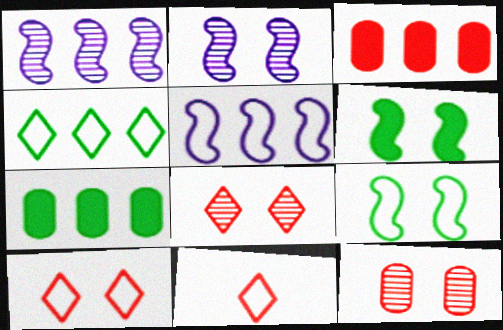[[1, 3, 4], 
[2, 7, 11]]